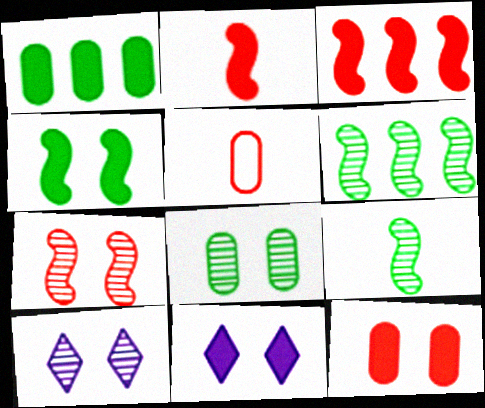[[1, 2, 11], 
[4, 11, 12], 
[5, 6, 11], 
[7, 8, 10]]